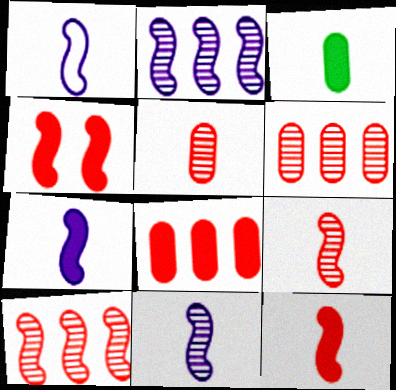[[1, 7, 11]]